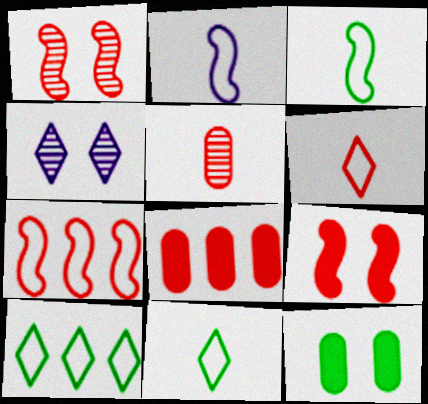[[1, 6, 8], 
[3, 4, 8]]